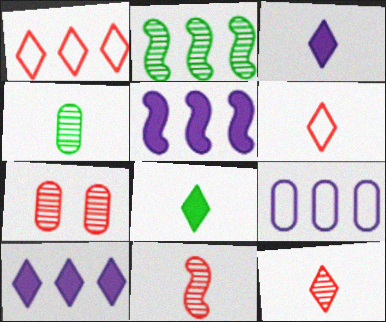[]